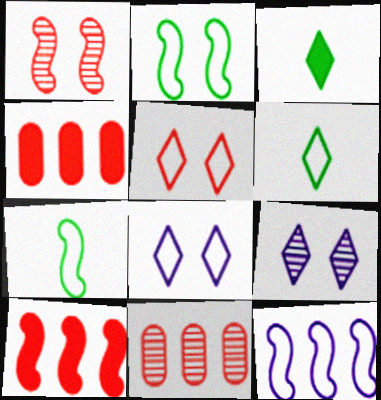[[4, 7, 9]]